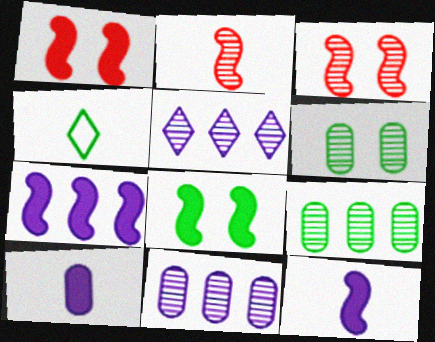[[1, 4, 11], 
[2, 4, 10], 
[2, 5, 6], 
[4, 8, 9]]